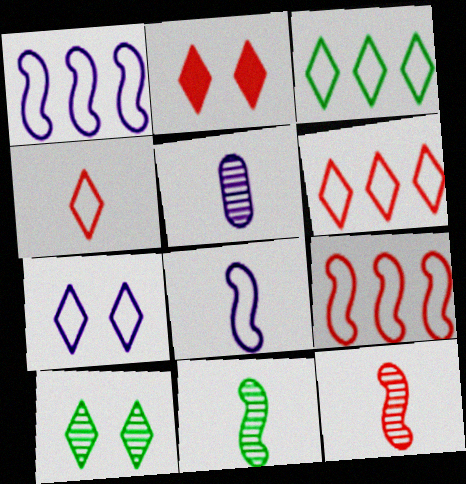[[2, 7, 10], 
[3, 4, 7]]